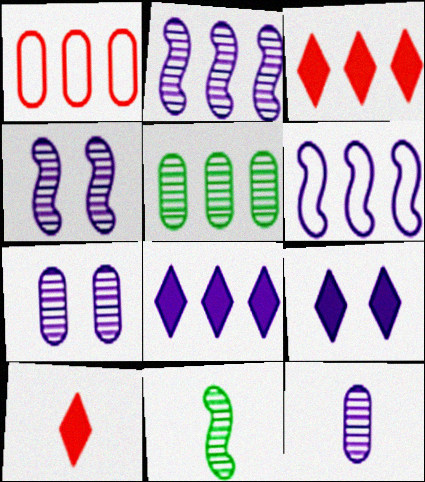[[1, 9, 11], 
[3, 5, 6], 
[6, 9, 12]]